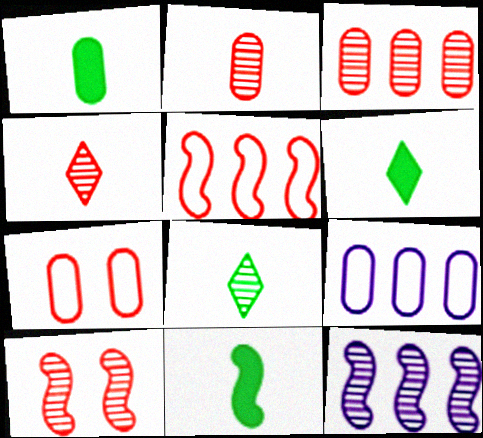[[1, 6, 11], 
[3, 4, 10], 
[6, 7, 12], 
[6, 9, 10]]